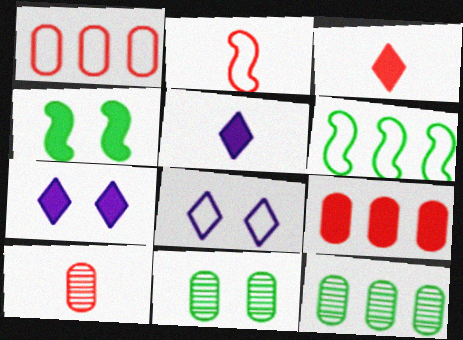[[2, 3, 10], 
[2, 7, 12], 
[4, 5, 9], 
[6, 7, 10]]